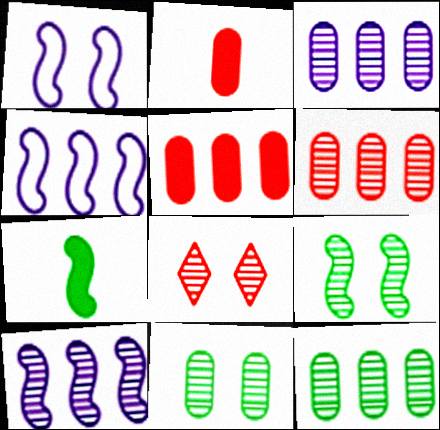[[3, 6, 12]]